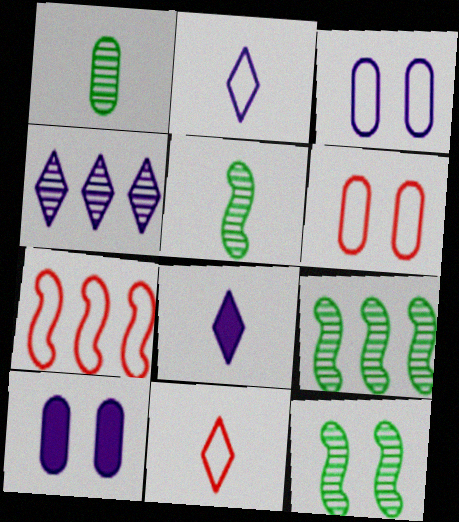[[5, 9, 12], 
[6, 7, 11], 
[6, 8, 9], 
[9, 10, 11]]